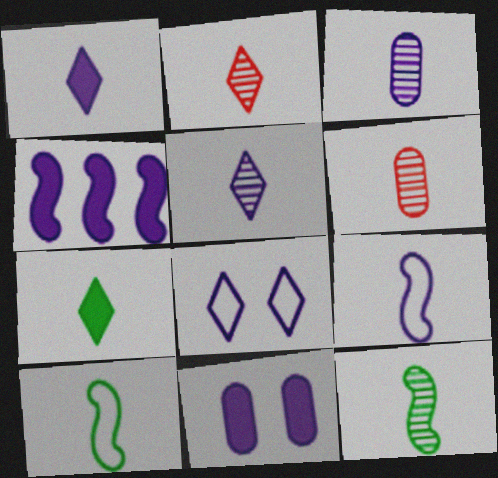[[1, 3, 9], 
[1, 4, 11], 
[1, 6, 10], 
[2, 3, 12], 
[3, 4, 8], 
[5, 6, 12], 
[6, 7, 9]]